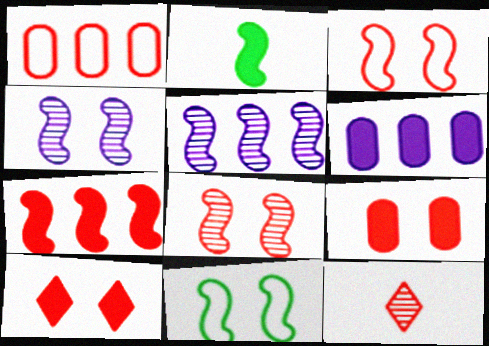[[2, 3, 5], 
[2, 6, 10], 
[6, 11, 12]]